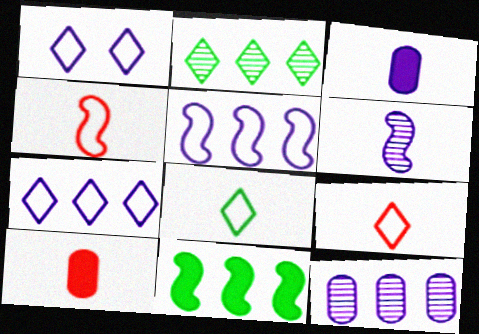[[6, 8, 10]]